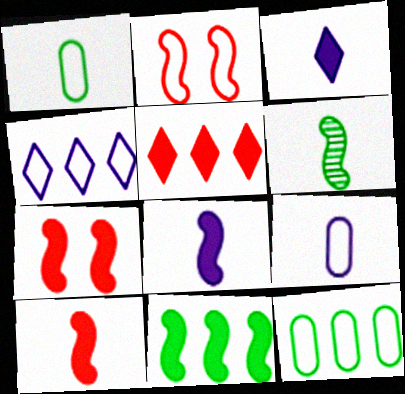[[1, 2, 4], 
[7, 8, 11]]